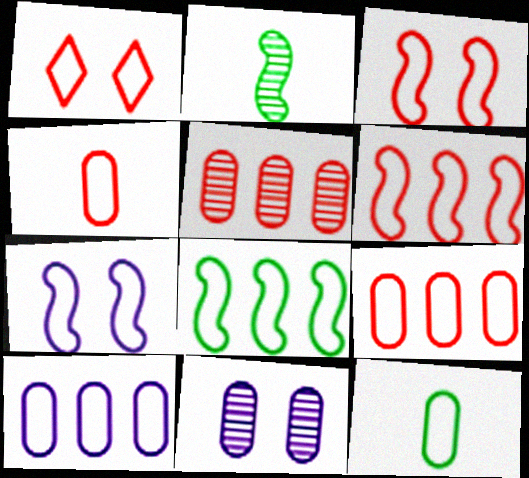[[1, 4, 6]]